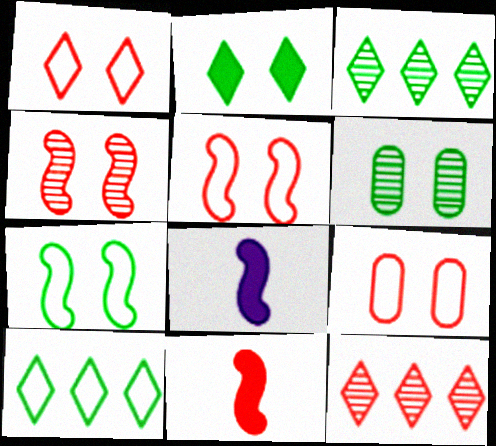[[1, 5, 9], 
[2, 6, 7], 
[3, 8, 9], 
[9, 11, 12]]